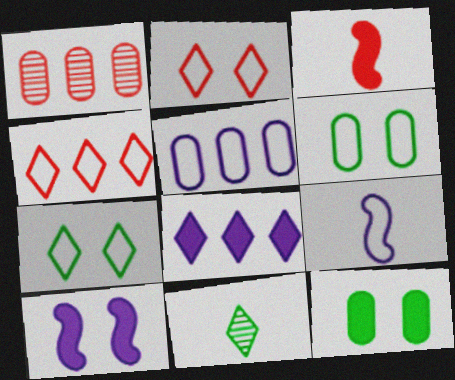[[1, 2, 3], 
[2, 8, 11], 
[3, 8, 12], 
[4, 6, 9]]